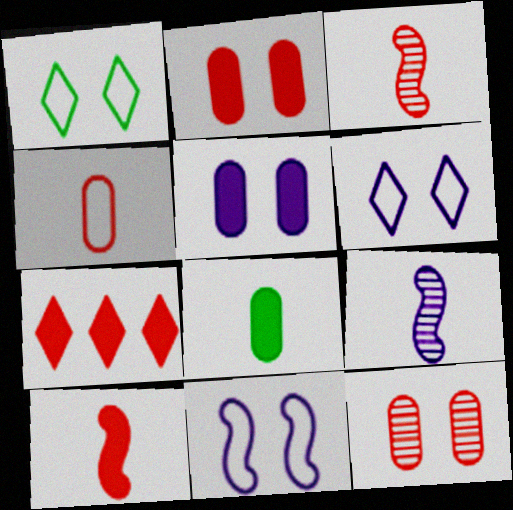[[2, 7, 10]]